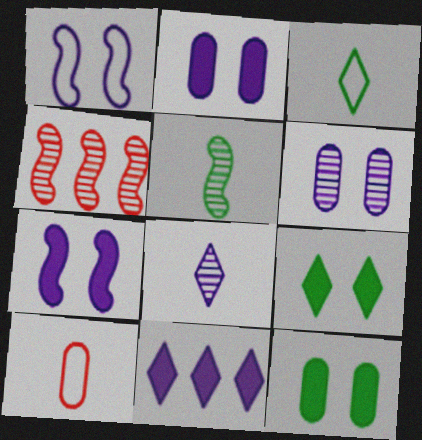[[2, 3, 4]]